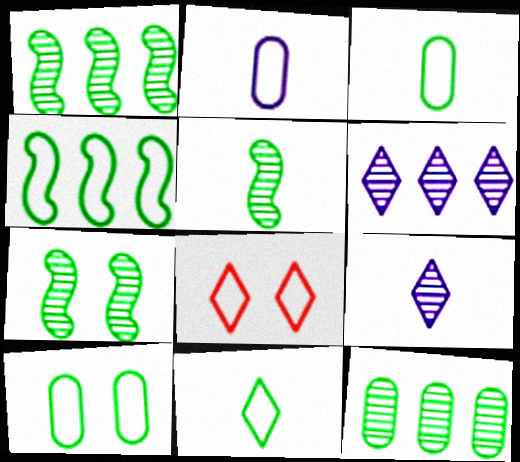[[1, 5, 7], 
[2, 4, 8], 
[4, 10, 11]]